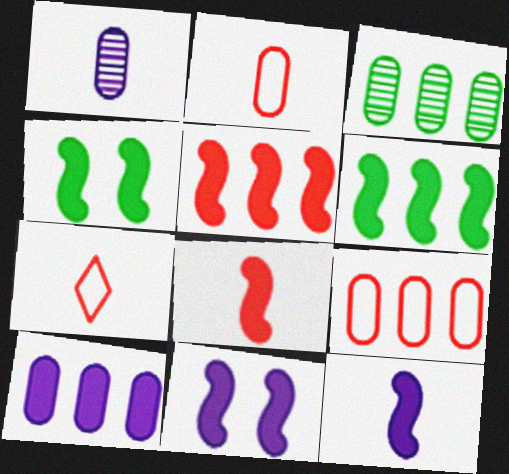[[3, 7, 11], 
[3, 9, 10], 
[4, 5, 12], 
[6, 8, 11]]